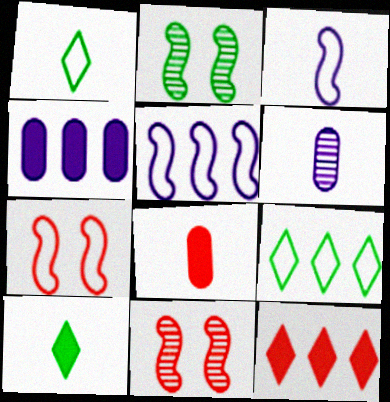[[1, 4, 11]]